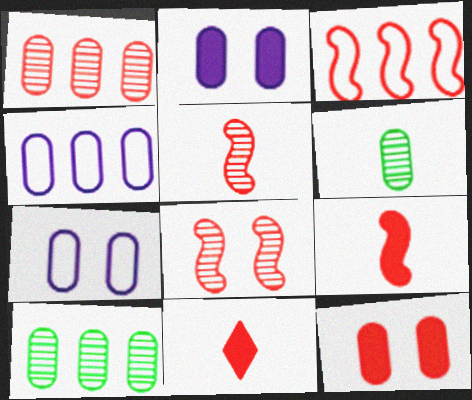[[3, 8, 9], 
[4, 6, 12]]